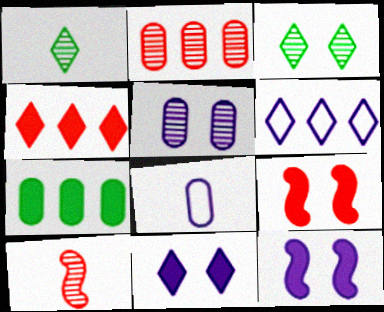[]